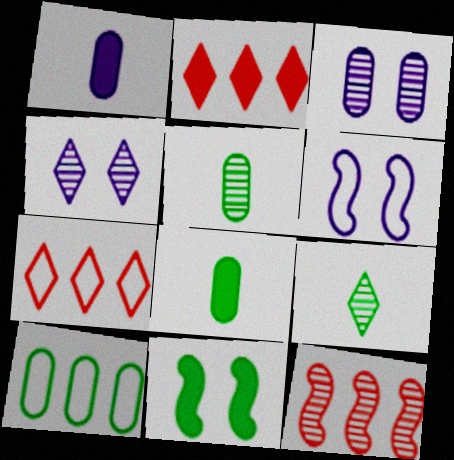[[1, 2, 11], 
[2, 5, 6], 
[3, 9, 12], 
[4, 5, 12], 
[9, 10, 11]]